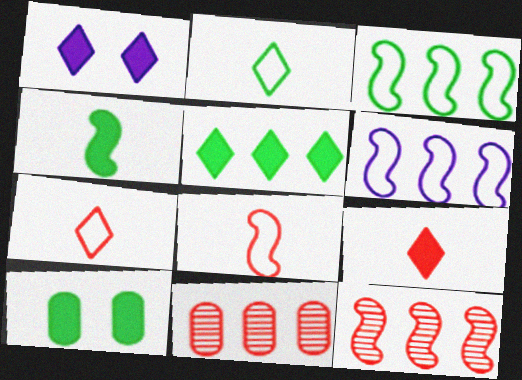[[1, 5, 9], 
[4, 5, 10], 
[5, 6, 11]]